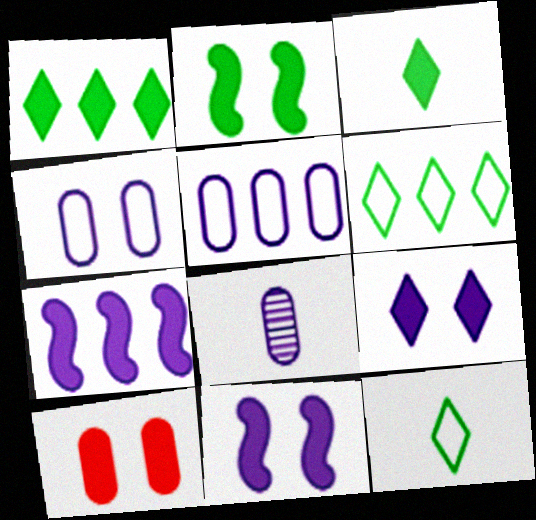[[2, 9, 10], 
[3, 7, 10]]